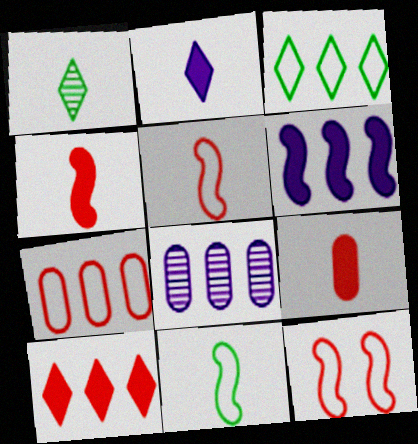[]